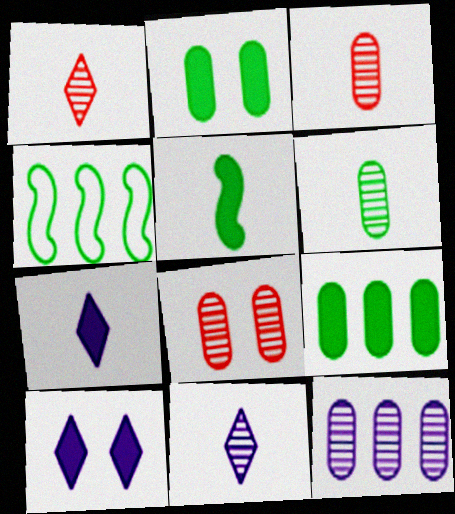[[3, 4, 10], 
[4, 7, 8], 
[6, 8, 12]]